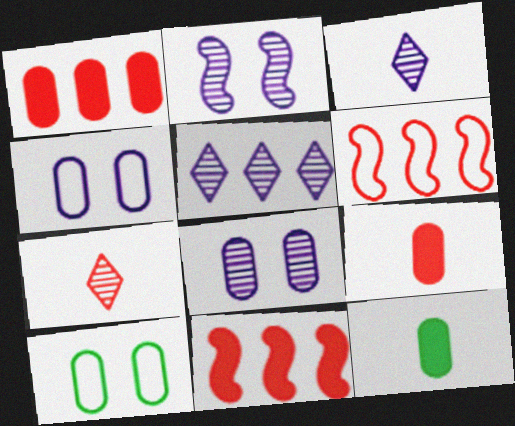[[3, 10, 11]]